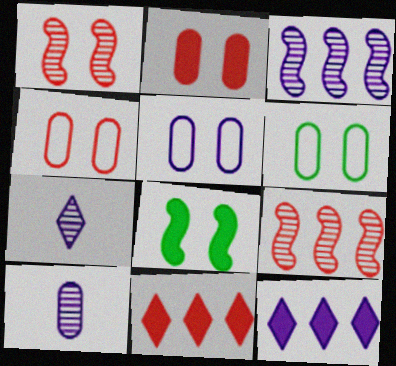[[4, 5, 6]]